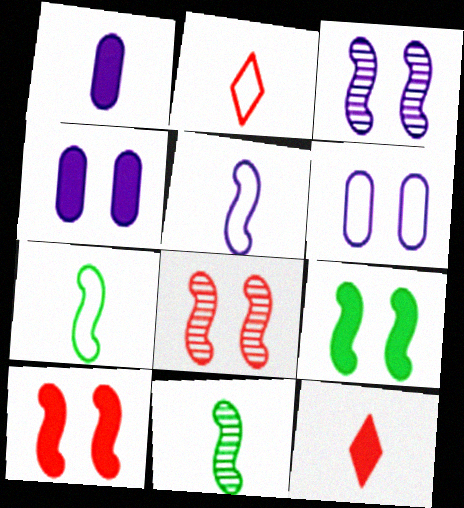[[1, 2, 11]]